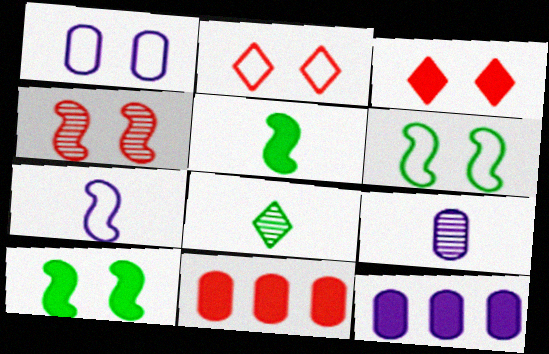[[1, 2, 6], 
[1, 9, 12], 
[3, 5, 12]]